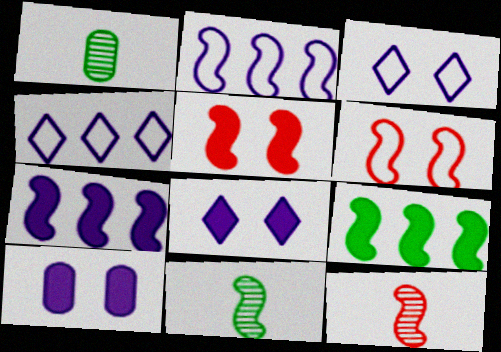[[1, 4, 5], 
[2, 5, 11], 
[6, 7, 11]]